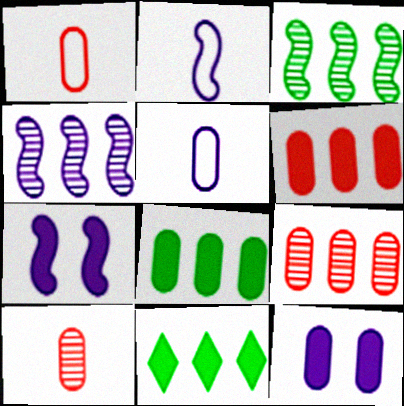[[2, 4, 7]]